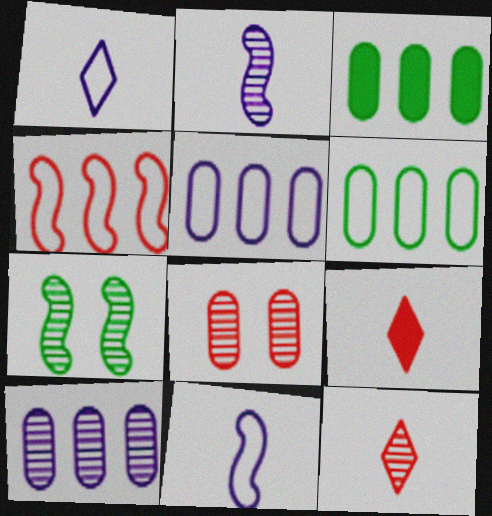[[4, 8, 9], 
[5, 7, 9], 
[7, 10, 12]]